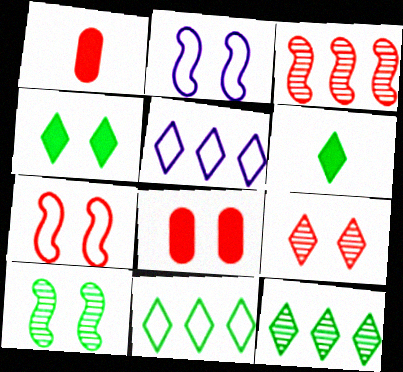[[1, 2, 12], 
[1, 5, 10], 
[5, 6, 9], 
[7, 8, 9]]